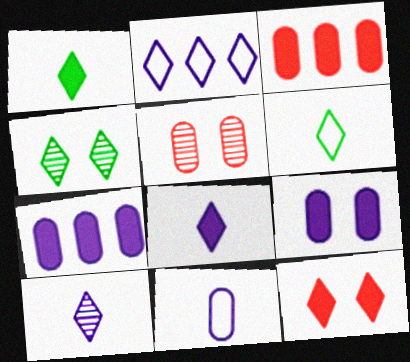[]